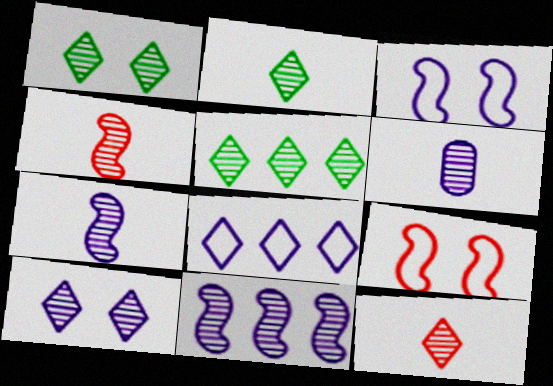[[1, 2, 5], 
[2, 4, 6], 
[5, 10, 12], 
[6, 10, 11]]